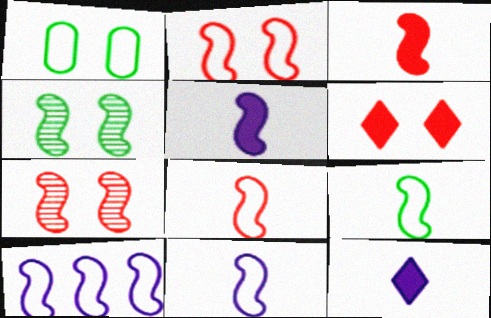[[2, 9, 10], 
[3, 4, 10], 
[8, 9, 11]]